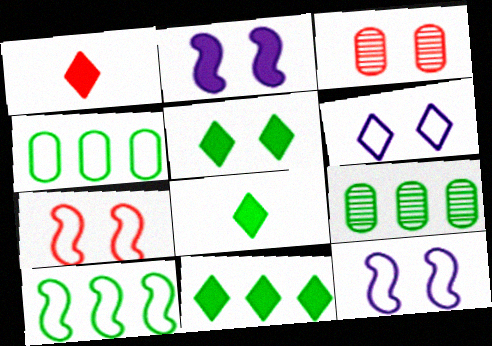[[1, 9, 12], 
[3, 5, 12], 
[5, 8, 11], 
[9, 10, 11]]